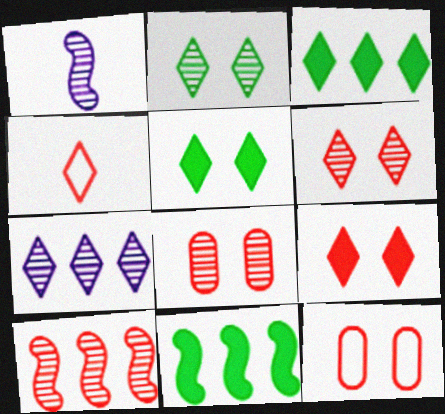[[1, 3, 12], 
[4, 5, 7]]